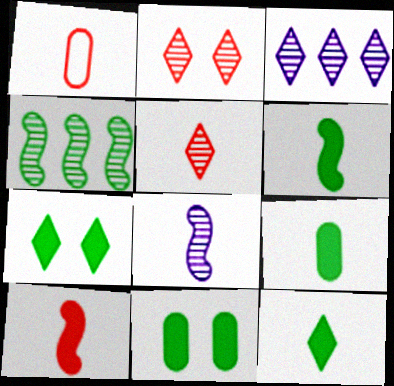[[1, 5, 10], 
[1, 8, 12], 
[6, 9, 12]]